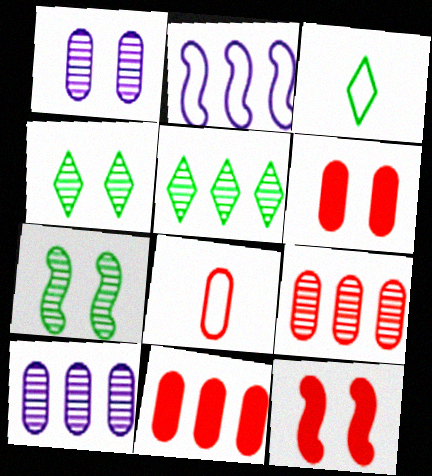[[2, 5, 11], 
[3, 10, 12], 
[6, 8, 9]]